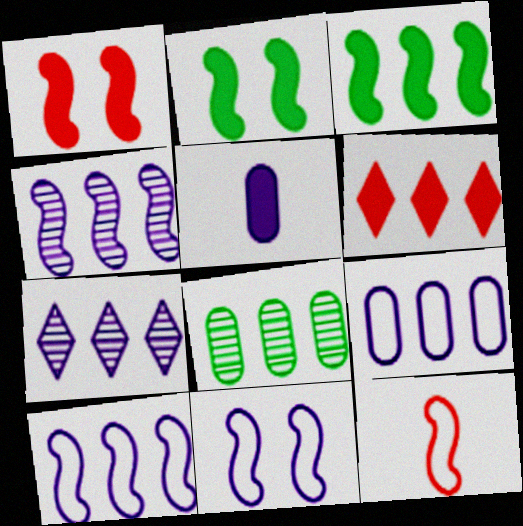[[2, 4, 12], 
[2, 5, 6], 
[5, 7, 11], 
[6, 8, 10]]